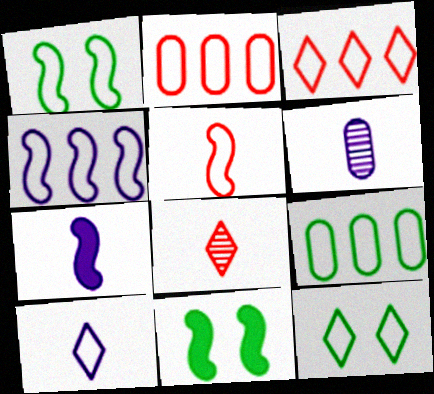[[1, 2, 10], 
[1, 4, 5], 
[3, 4, 9], 
[3, 6, 11], 
[3, 10, 12], 
[6, 7, 10]]